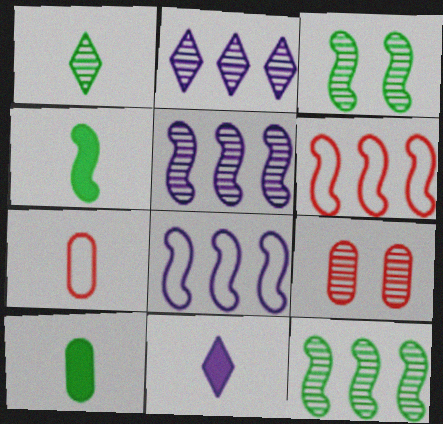[[1, 5, 9]]